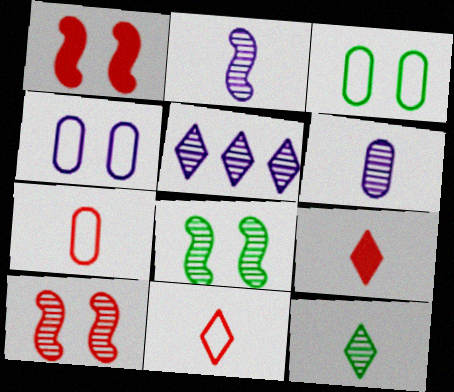[]